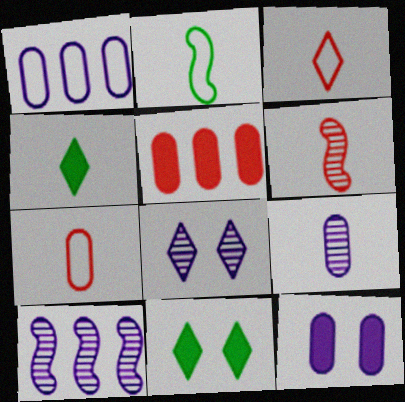[[1, 6, 11], 
[1, 9, 12], 
[2, 5, 8], 
[7, 10, 11], 
[8, 9, 10]]